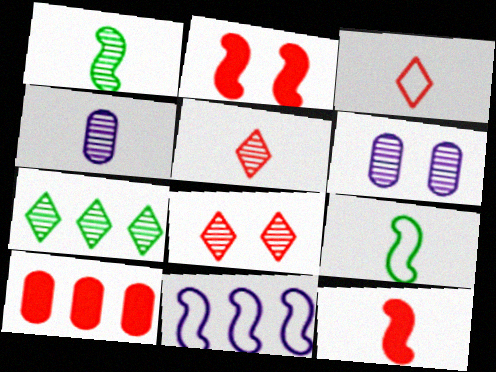[[1, 2, 11], 
[1, 4, 5], 
[7, 10, 11]]